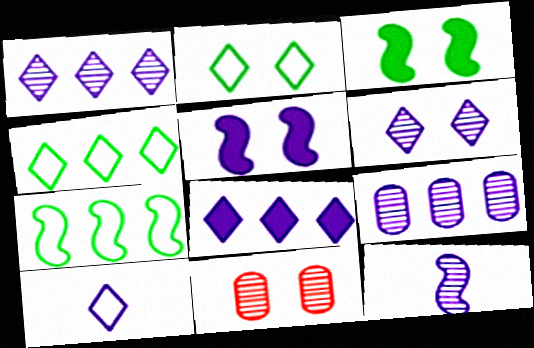[[2, 5, 11], 
[5, 9, 10], 
[6, 8, 10], 
[6, 9, 12]]